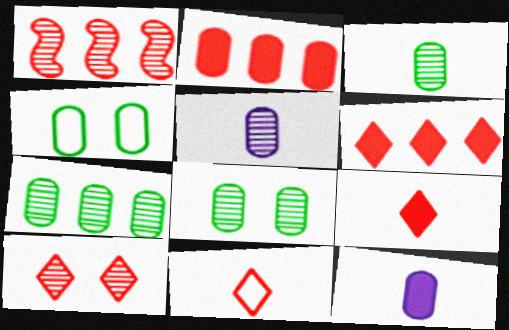[[2, 4, 5], 
[3, 7, 8], 
[6, 10, 11]]